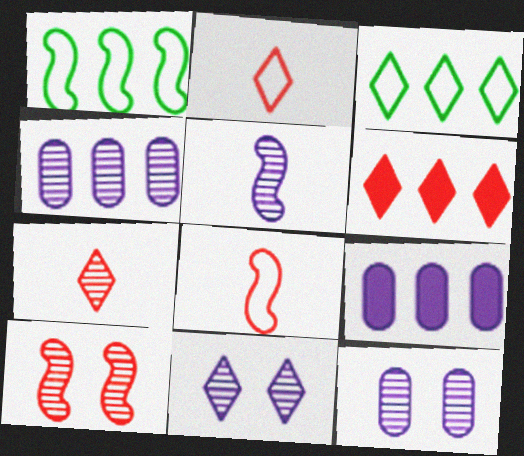[[1, 4, 6], 
[4, 5, 11]]